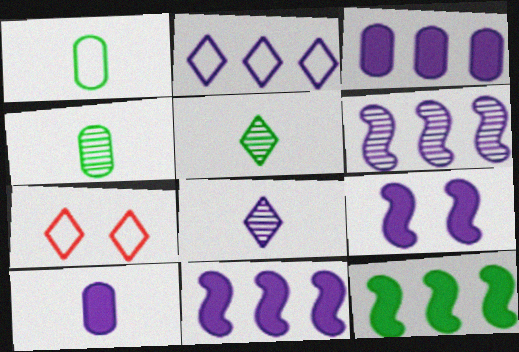[[2, 3, 6], 
[4, 7, 11]]